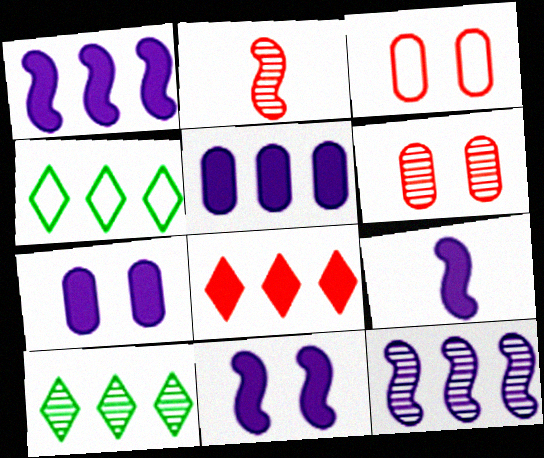[[1, 9, 11], 
[2, 3, 8], 
[2, 4, 7], 
[3, 9, 10], 
[4, 6, 9]]